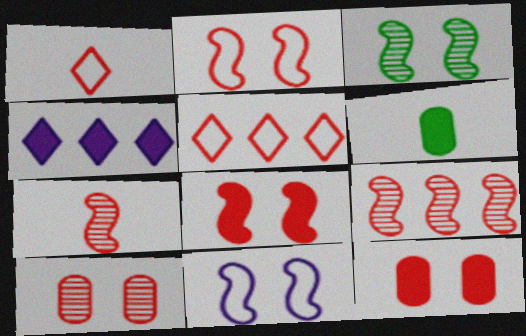[[1, 9, 12], 
[3, 8, 11], 
[4, 6, 8], 
[5, 7, 12]]